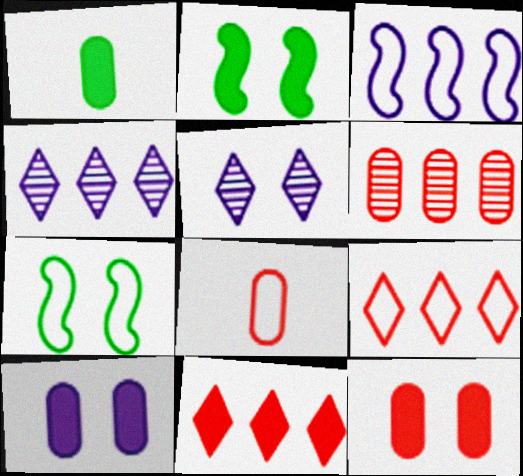[[2, 4, 8], 
[5, 7, 12], 
[6, 8, 12]]